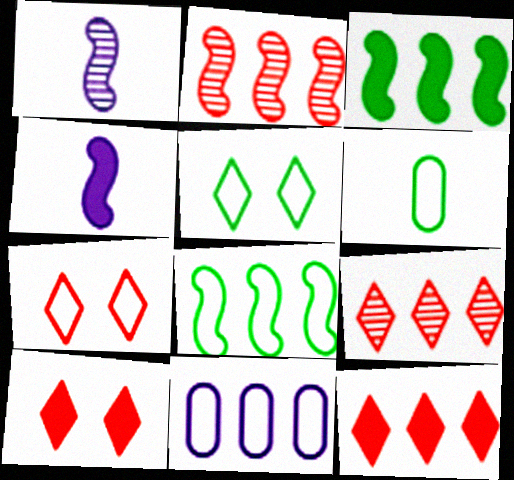[[3, 9, 11], 
[5, 6, 8]]